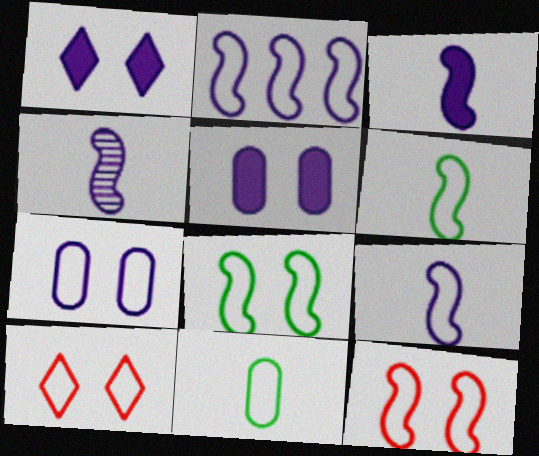[[2, 6, 12], 
[2, 10, 11], 
[3, 4, 9], 
[7, 8, 10]]